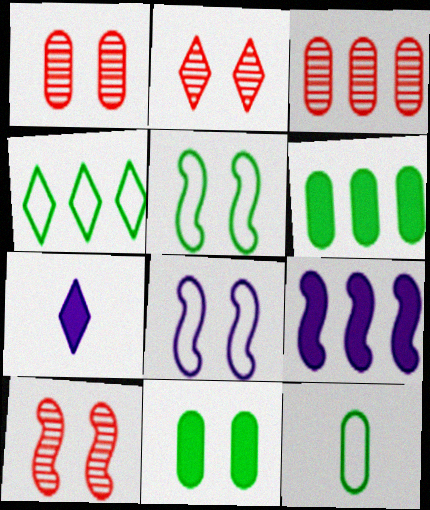[[1, 2, 10], 
[2, 4, 7], 
[2, 8, 11], 
[2, 9, 12], 
[3, 4, 9], 
[3, 5, 7], 
[4, 5, 12]]